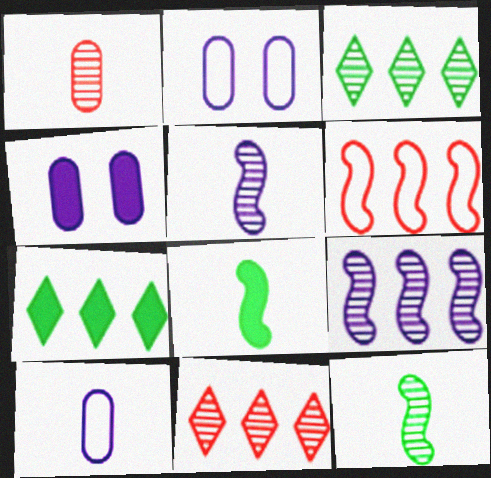[[2, 8, 11]]